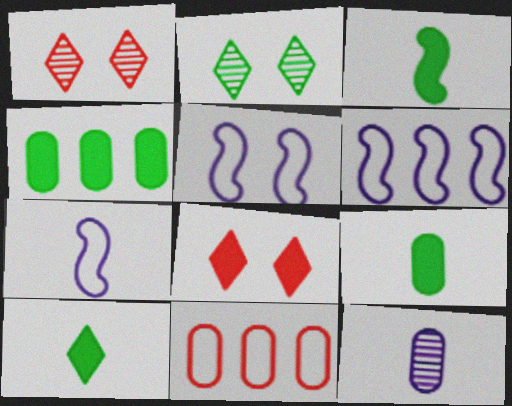[[1, 4, 7], 
[1, 6, 9], 
[3, 9, 10], 
[5, 6, 7]]